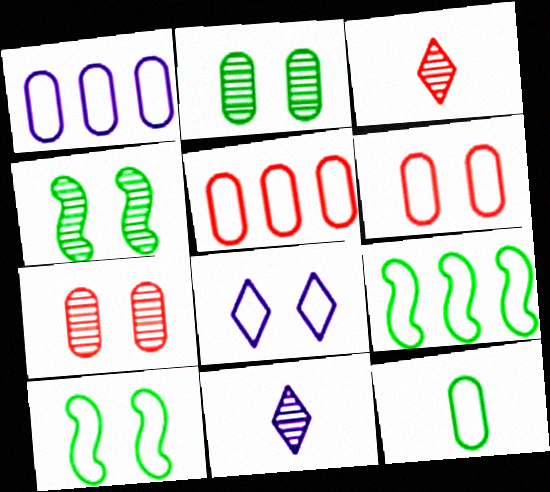[[1, 6, 12], 
[6, 8, 10]]